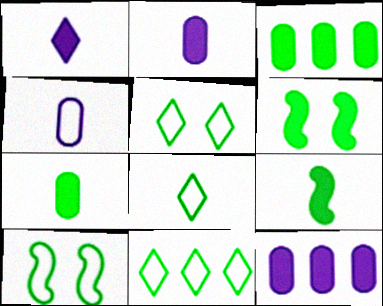[[5, 8, 11]]